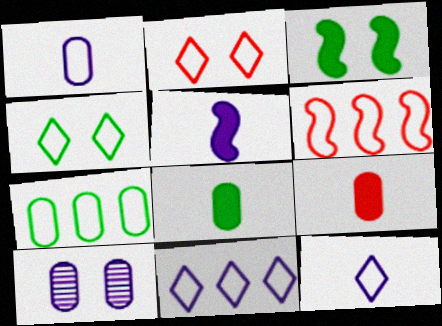[[1, 4, 6], 
[2, 3, 10], 
[5, 10, 11], 
[6, 7, 11], 
[7, 9, 10]]